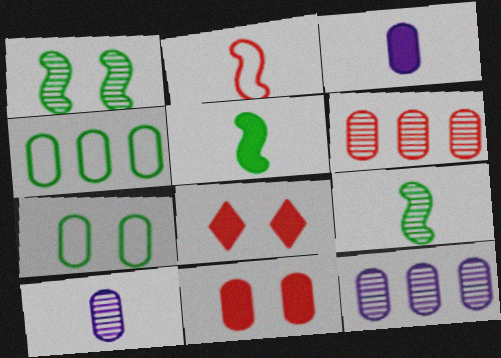[[2, 6, 8], 
[3, 6, 7], 
[4, 10, 11]]